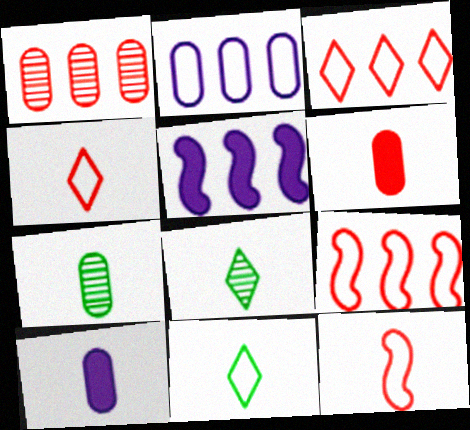[[8, 10, 12]]